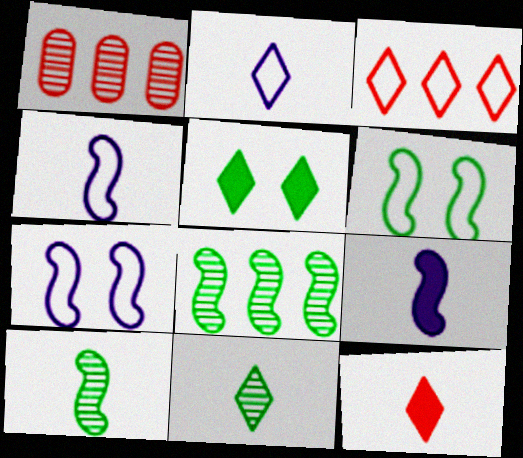[[1, 4, 5], 
[2, 11, 12]]